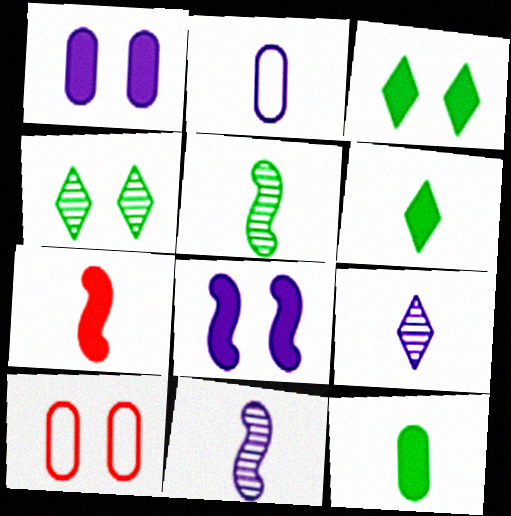[[4, 8, 10]]